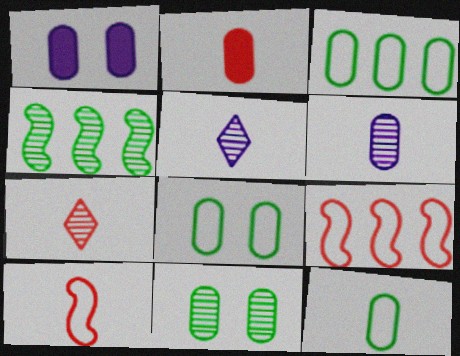[[2, 6, 12], 
[2, 7, 10], 
[3, 8, 12]]